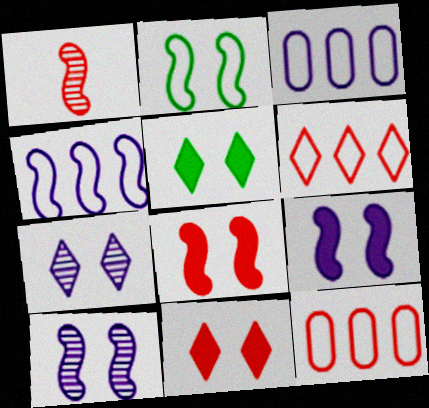[[1, 3, 5], 
[1, 11, 12], 
[2, 8, 10]]